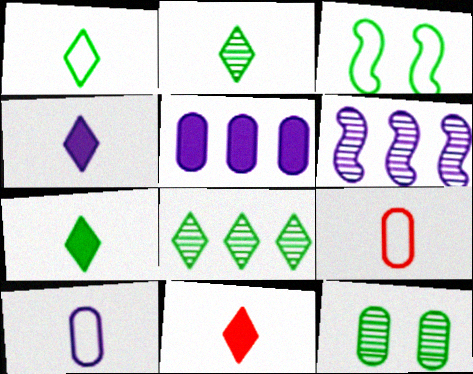[[1, 2, 7], 
[4, 7, 11], 
[5, 9, 12]]